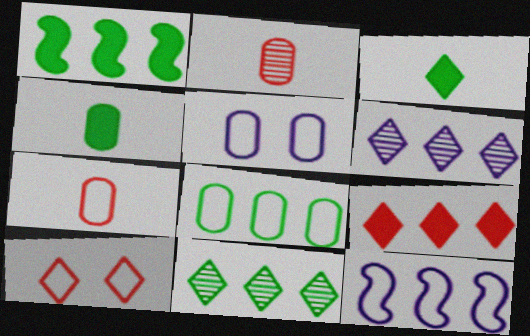[[1, 8, 11], 
[3, 6, 10], 
[5, 7, 8]]